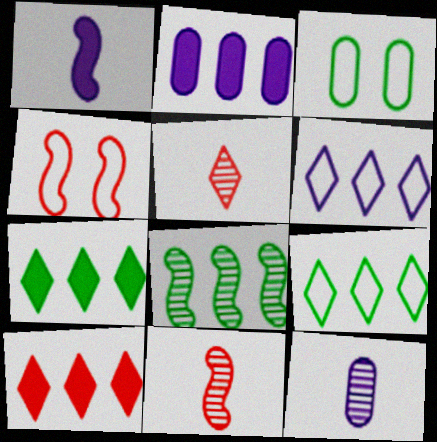[[1, 4, 8], 
[4, 7, 12]]